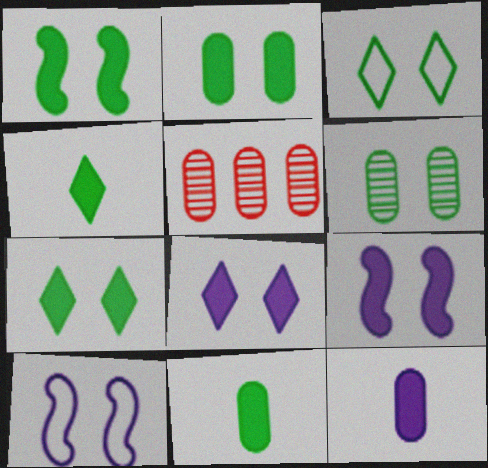[[1, 2, 7], 
[1, 3, 6], 
[4, 5, 10]]